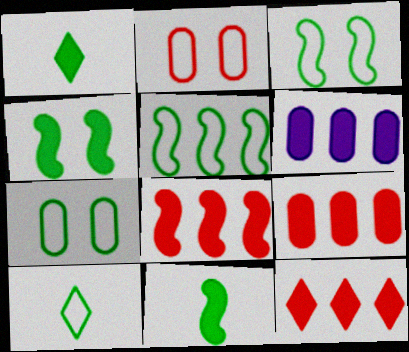[[5, 7, 10], 
[8, 9, 12]]